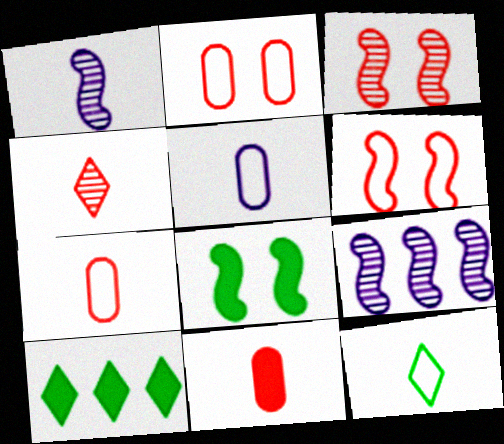[[1, 2, 10], 
[1, 11, 12], 
[3, 5, 10]]